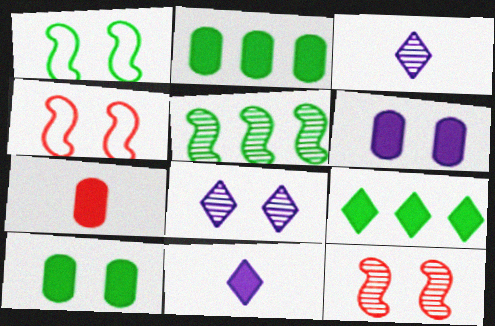[[2, 3, 4], 
[2, 6, 7], 
[4, 8, 10]]